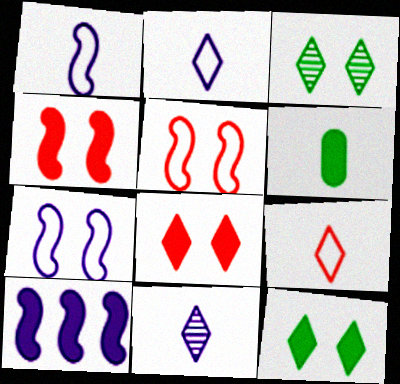[[6, 8, 10]]